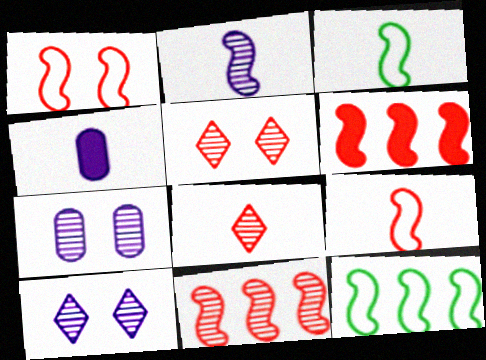[[3, 4, 8], 
[4, 5, 12]]